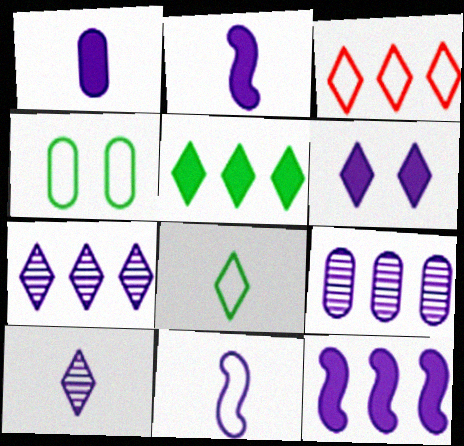[[1, 6, 12], 
[1, 10, 11], 
[3, 4, 11], 
[3, 5, 7], 
[6, 9, 11]]